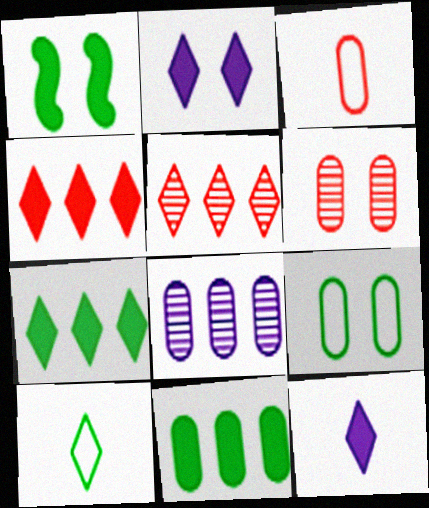[[2, 5, 10]]